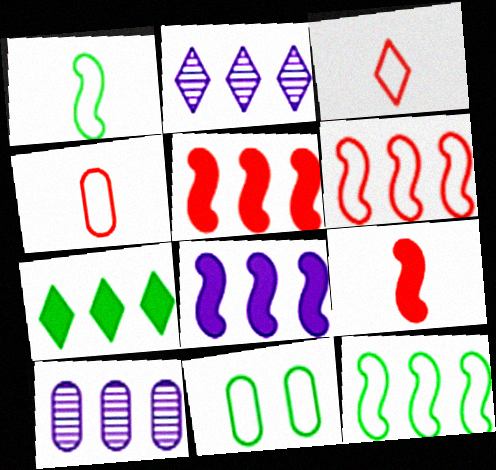[[2, 9, 11], 
[6, 7, 10]]